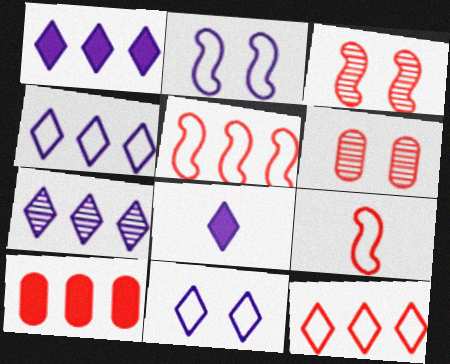[[1, 4, 7], 
[7, 8, 11]]